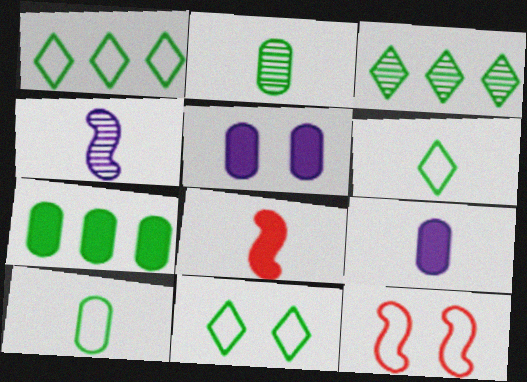[[1, 6, 11], 
[3, 9, 12]]